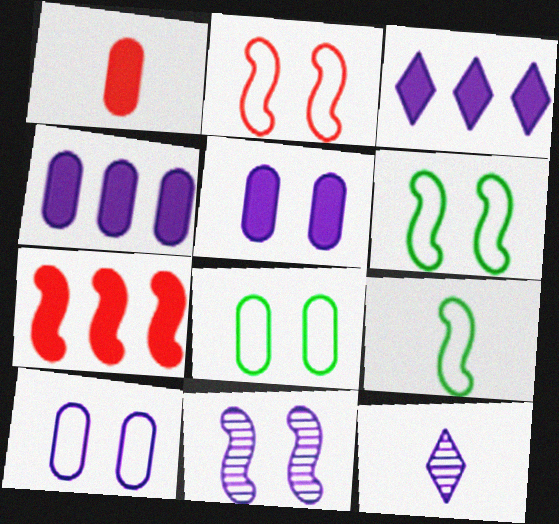[[1, 9, 12], 
[7, 8, 12], 
[7, 9, 11]]